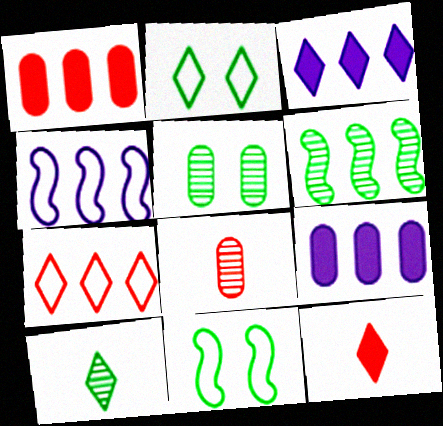[[3, 8, 11], 
[4, 5, 12], 
[5, 6, 10], 
[6, 7, 9]]